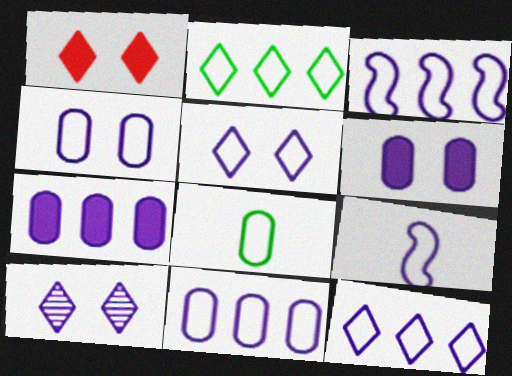[[3, 11, 12], 
[4, 9, 12], 
[5, 9, 11], 
[7, 9, 10]]